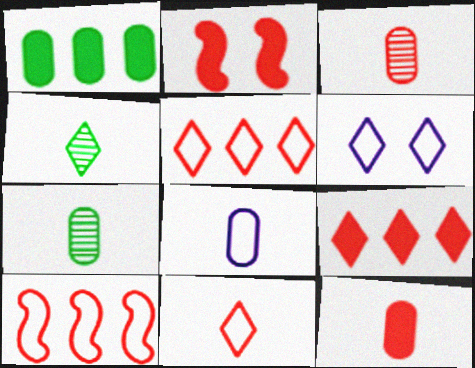[[2, 3, 5], 
[2, 9, 12], 
[4, 6, 9], 
[7, 8, 12]]